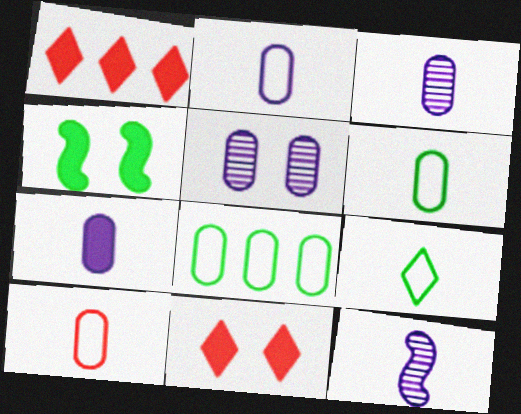[[1, 4, 7], 
[2, 3, 7], 
[2, 6, 10], 
[8, 11, 12]]